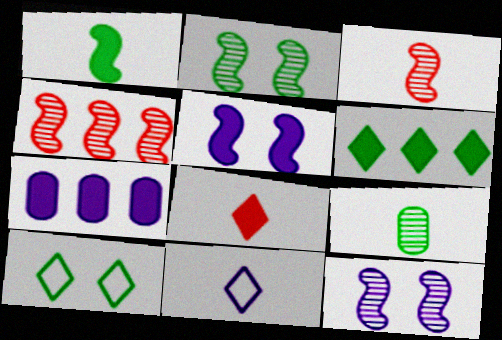[[3, 7, 10], 
[7, 11, 12]]